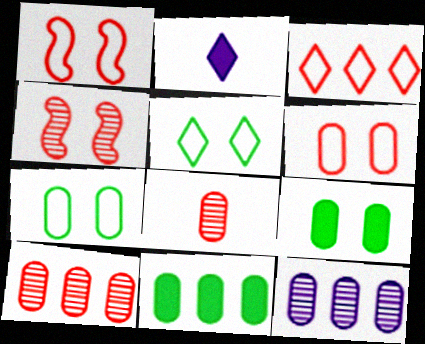[]